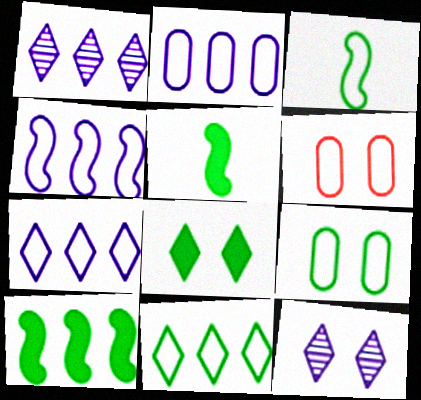[[1, 5, 6], 
[2, 4, 7], 
[3, 6, 7], 
[3, 9, 11]]